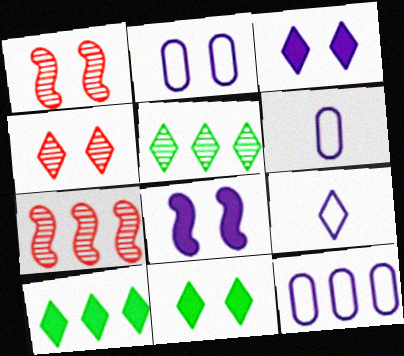[[1, 2, 11], 
[1, 6, 10], 
[2, 6, 12], 
[4, 9, 10], 
[6, 7, 11], 
[7, 10, 12]]